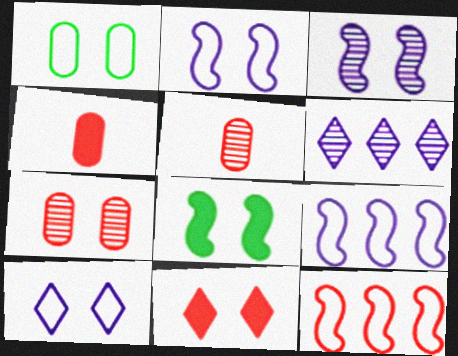[[1, 3, 11], 
[5, 11, 12], 
[7, 8, 10]]